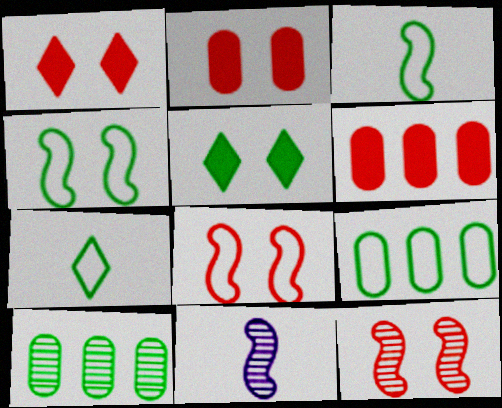[[1, 9, 11], 
[3, 5, 10], 
[4, 7, 9]]